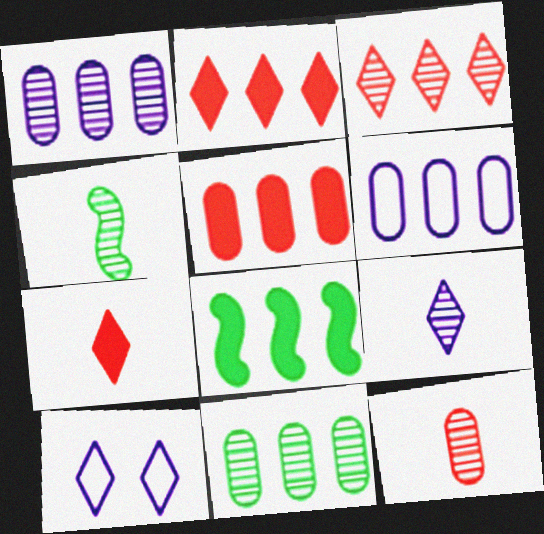[[3, 6, 8], 
[4, 5, 10], 
[4, 9, 12], 
[5, 6, 11], 
[8, 10, 12]]